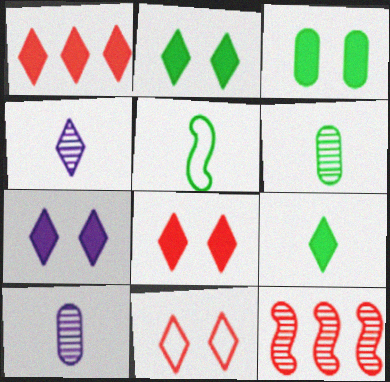[[1, 7, 9], 
[2, 7, 8], 
[5, 6, 9]]